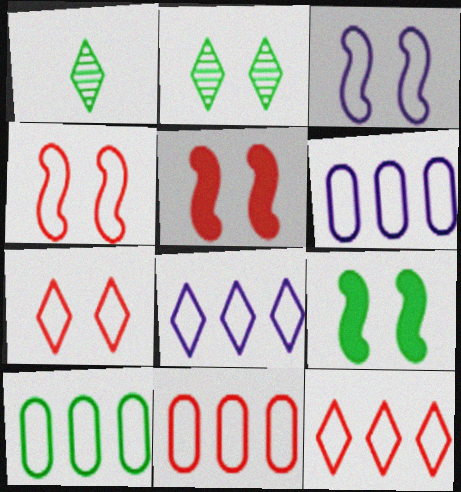[[1, 5, 6], 
[1, 9, 10], 
[6, 10, 11]]